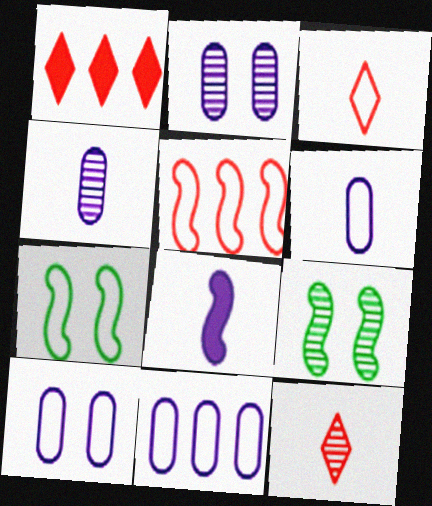[[1, 4, 7], 
[1, 6, 9], 
[3, 7, 11], 
[5, 8, 9], 
[6, 10, 11]]